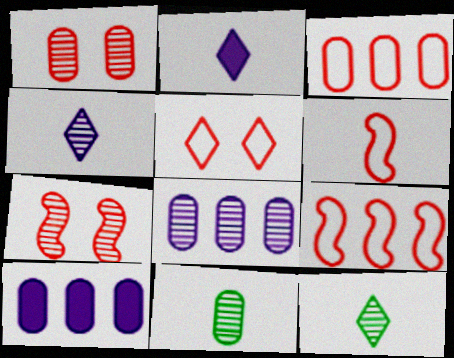[[1, 8, 11], 
[2, 6, 11], 
[3, 5, 6], 
[7, 8, 12]]